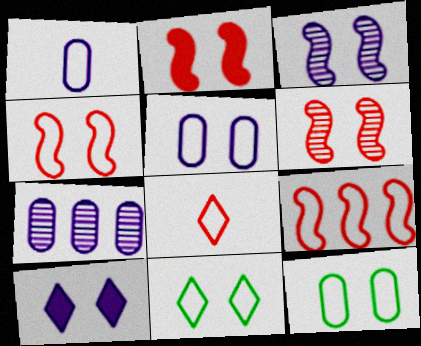[[1, 9, 11], 
[2, 4, 6], 
[3, 5, 10], 
[4, 5, 11], 
[6, 10, 12]]